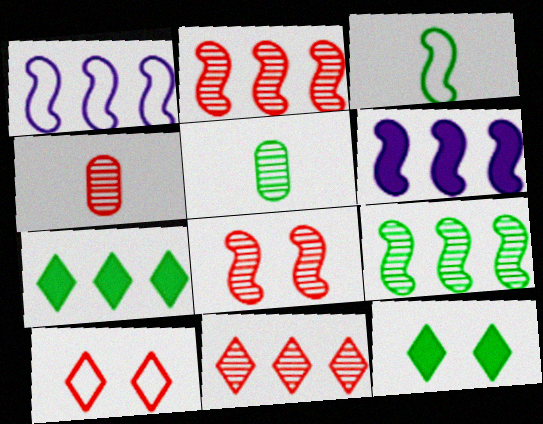[[1, 4, 12], 
[3, 6, 8], 
[4, 8, 11], 
[5, 6, 10]]